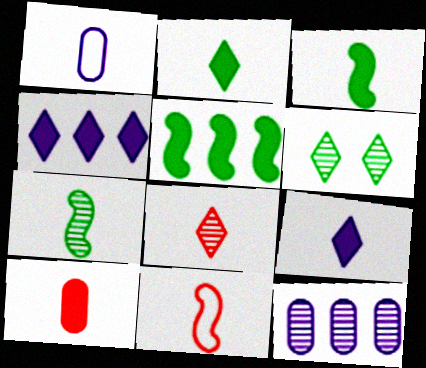[[1, 3, 8], 
[3, 9, 10], 
[8, 10, 11]]